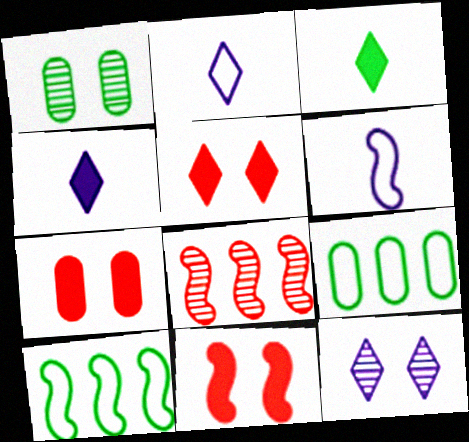[[1, 3, 10], 
[5, 7, 11]]